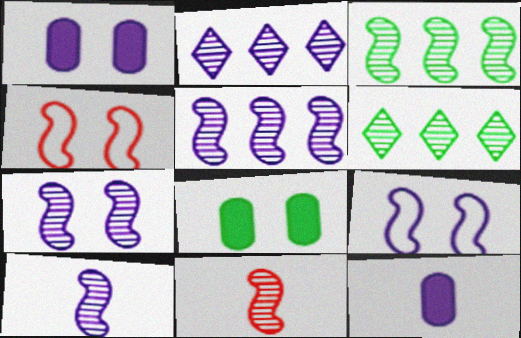[[2, 9, 12], 
[3, 7, 11], 
[4, 6, 12], 
[5, 7, 10]]